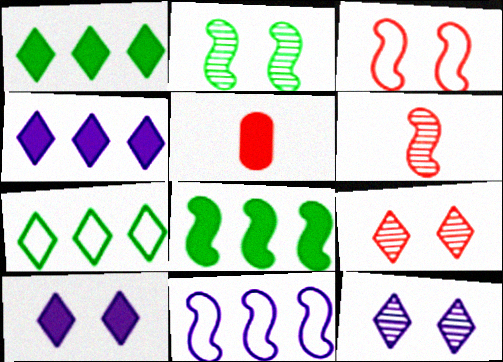[[5, 8, 10]]